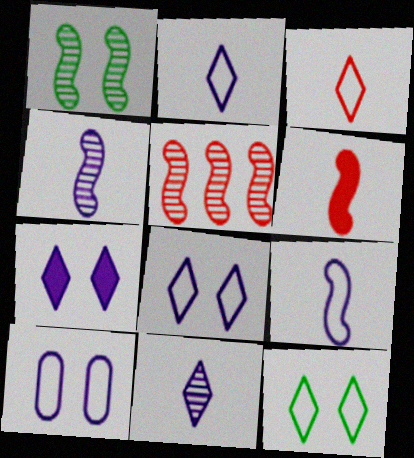[[1, 4, 5]]